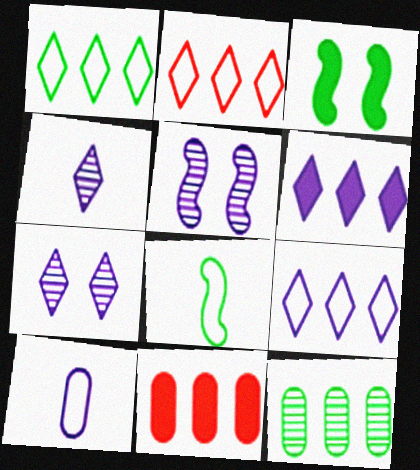[[1, 2, 9], 
[5, 6, 10], 
[7, 8, 11]]